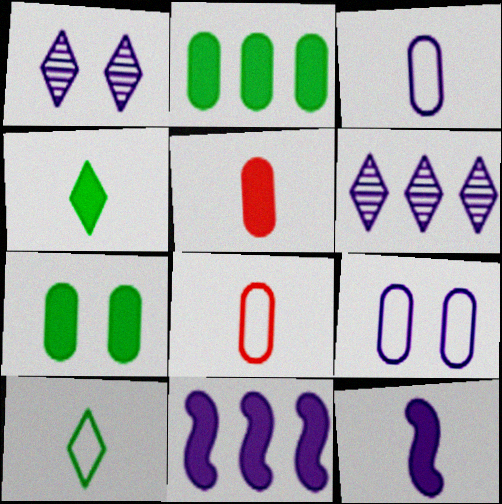[[1, 3, 11], 
[4, 5, 12], 
[6, 9, 12]]